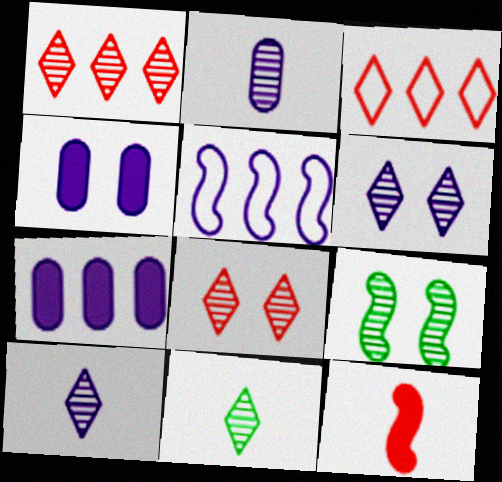[[1, 2, 9], 
[1, 6, 11], 
[4, 5, 10], 
[5, 9, 12]]